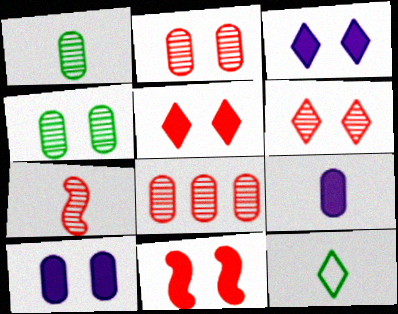[[6, 7, 8], 
[7, 9, 12]]